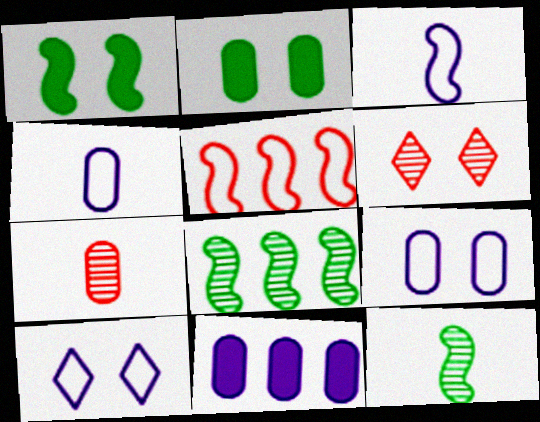[[1, 6, 9]]